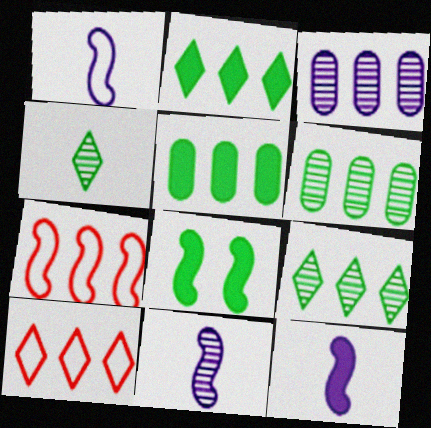[[1, 11, 12], 
[2, 3, 7], 
[7, 8, 11]]